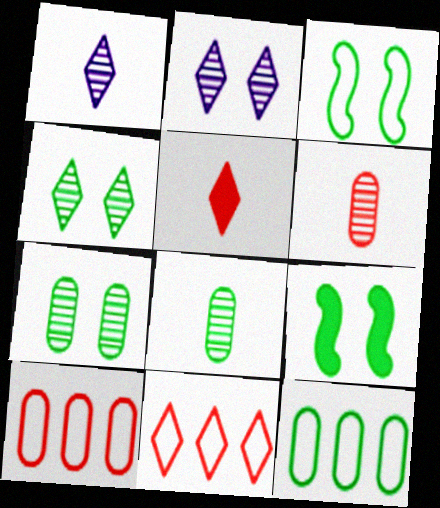[[1, 9, 10]]